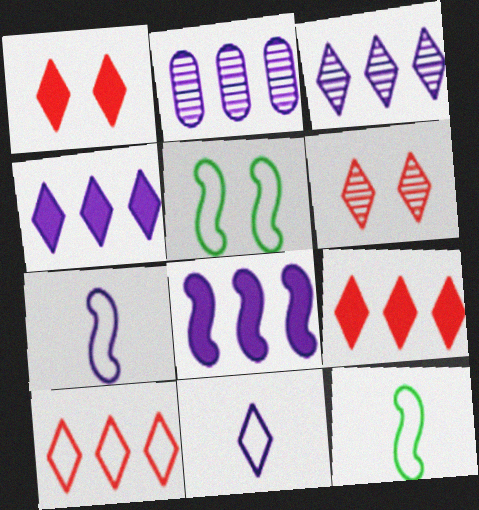[[1, 2, 12]]